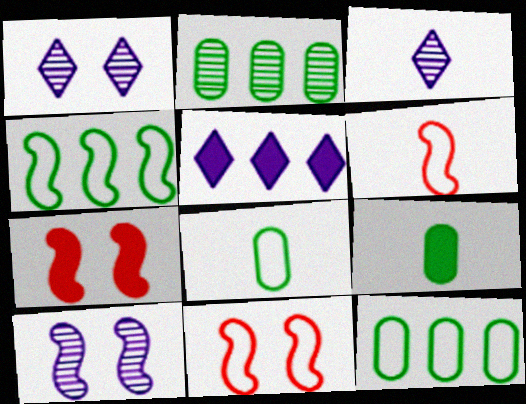[[3, 6, 9], 
[3, 7, 12], 
[5, 7, 9]]